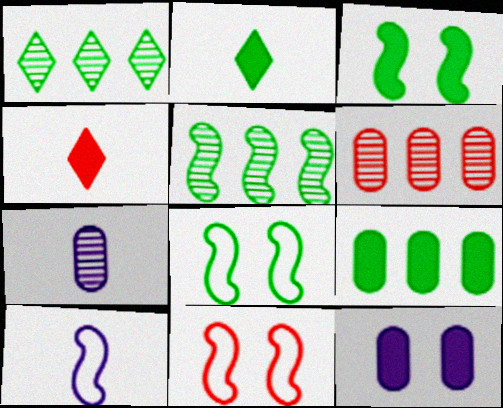[[2, 3, 9], 
[4, 6, 11]]